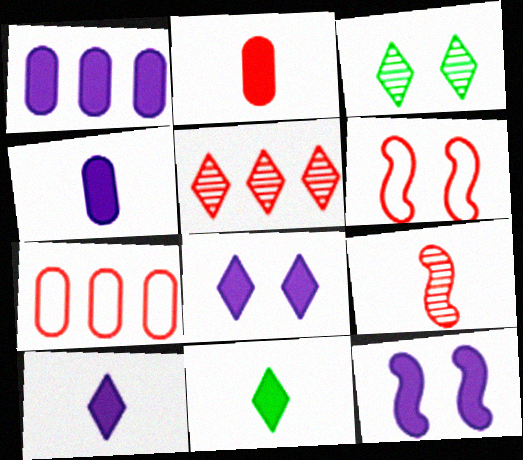[[1, 10, 12], 
[2, 5, 6]]